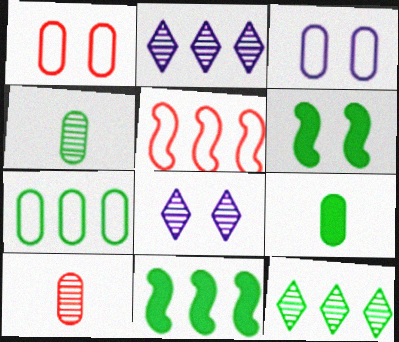[[1, 6, 8], 
[5, 8, 9], 
[7, 11, 12]]